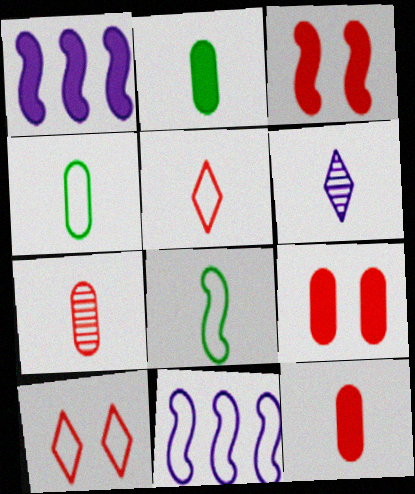[[4, 10, 11], 
[6, 8, 12]]